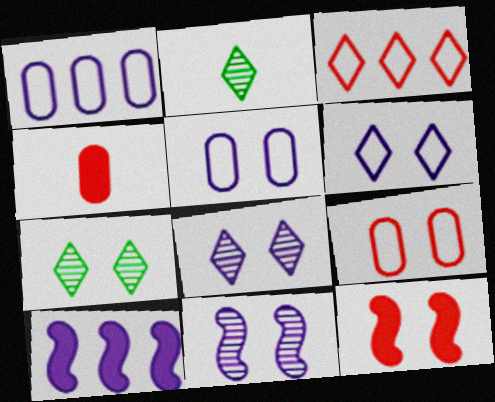[[1, 2, 12], 
[2, 9, 10], 
[5, 7, 12]]